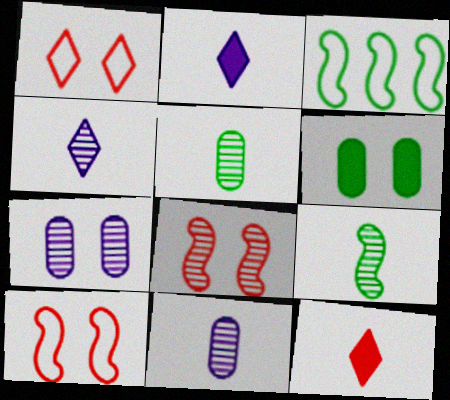[[3, 7, 12]]